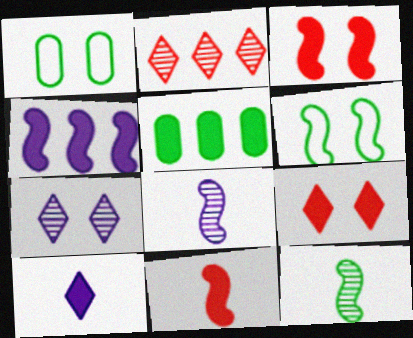[[1, 3, 7], 
[3, 5, 10]]